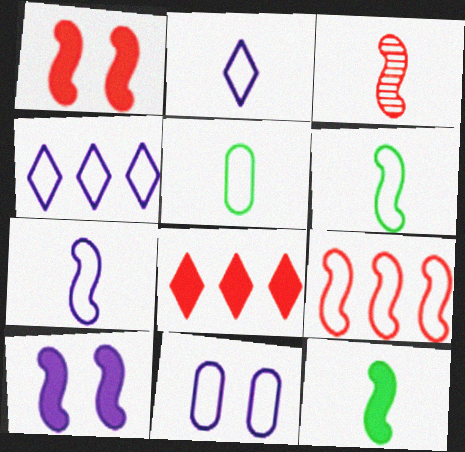[[1, 3, 9], 
[3, 7, 12], 
[4, 7, 11]]